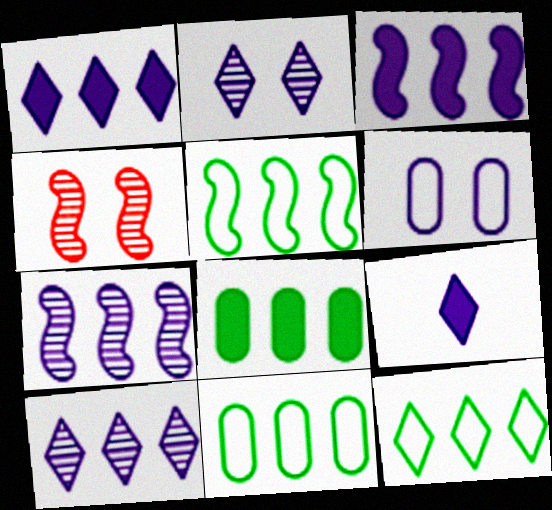[[4, 9, 11], 
[5, 11, 12], 
[6, 7, 9]]